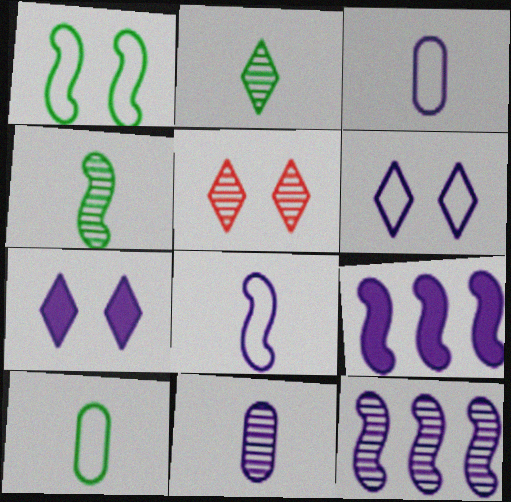[[3, 7, 12], 
[5, 9, 10], 
[6, 9, 11]]